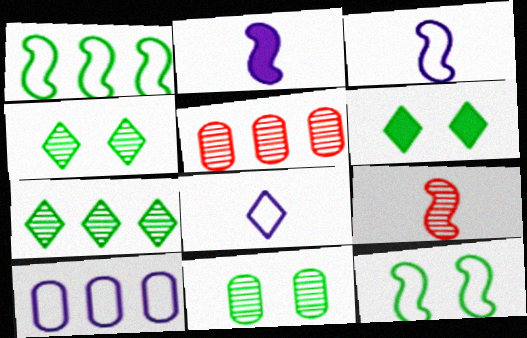[[3, 5, 6], 
[6, 9, 10], 
[6, 11, 12]]